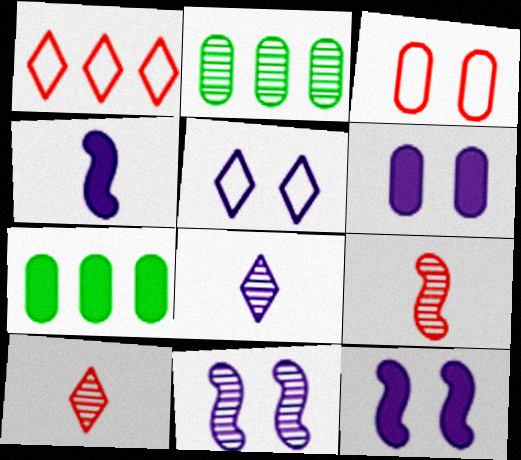[[2, 10, 11], 
[5, 6, 11], 
[5, 7, 9]]